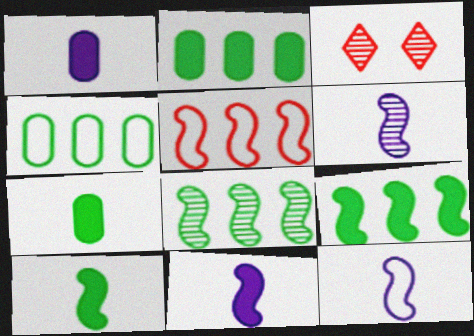[[2, 3, 12], 
[3, 4, 11], 
[6, 11, 12]]